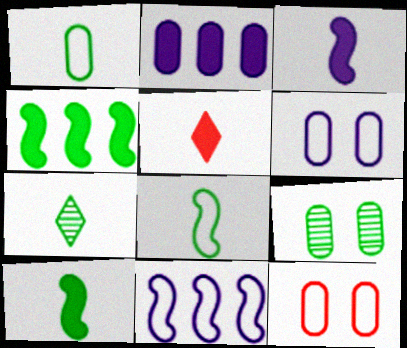[[1, 7, 10], 
[5, 9, 11]]